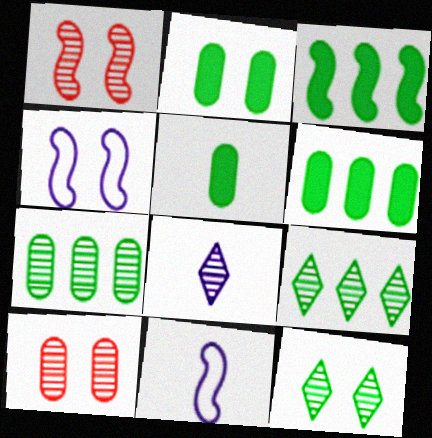[[1, 3, 11], 
[1, 7, 8], 
[2, 5, 6]]